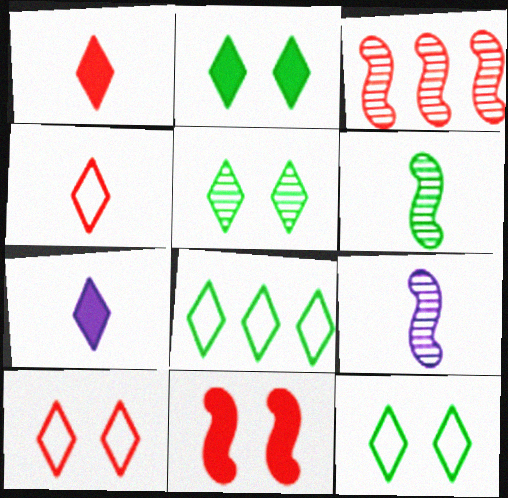[[2, 5, 12]]